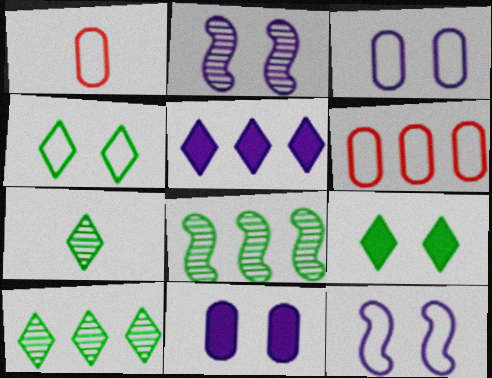[[5, 6, 8]]